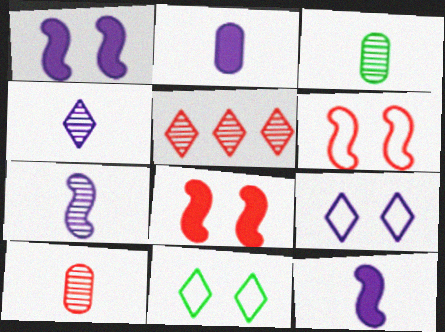[]